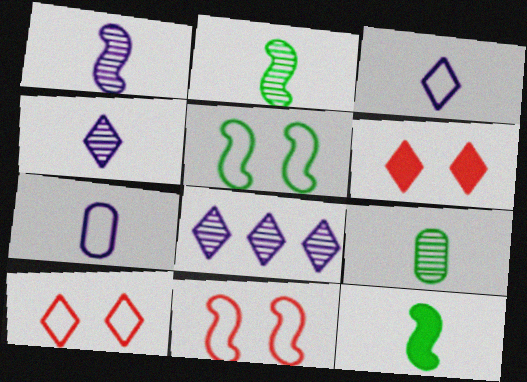[]